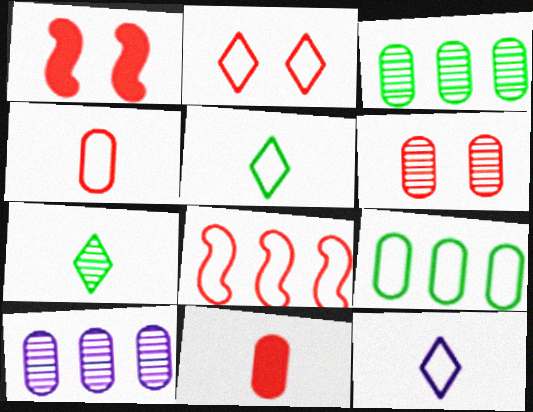[[1, 2, 6], 
[1, 3, 12], 
[1, 5, 10], 
[2, 4, 8]]